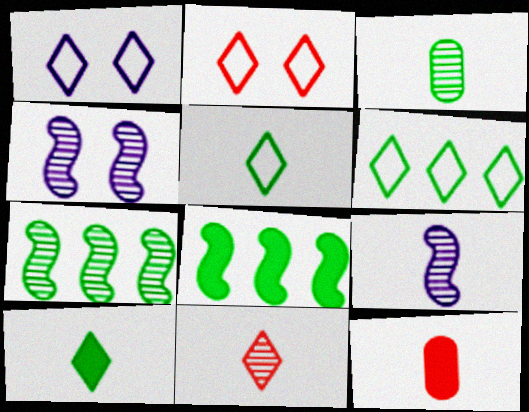[[1, 7, 12], 
[3, 9, 11], 
[4, 6, 12], 
[5, 9, 12]]